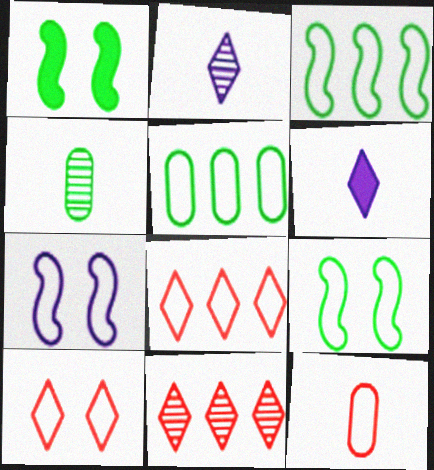[]